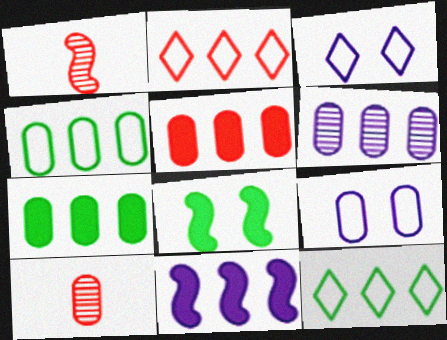[[1, 3, 7], 
[4, 5, 6], 
[7, 9, 10]]